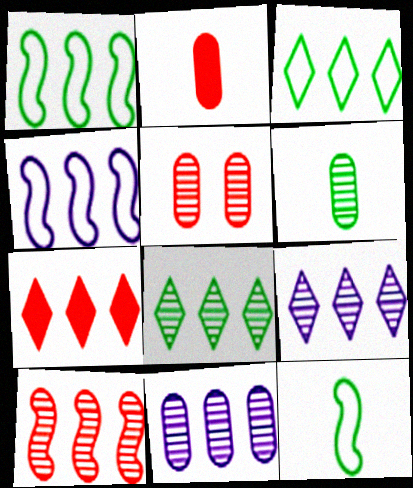[[1, 7, 11], 
[3, 7, 9], 
[5, 6, 11], 
[8, 10, 11]]